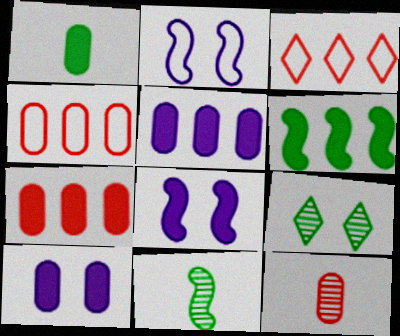[[1, 7, 10], 
[3, 10, 11]]